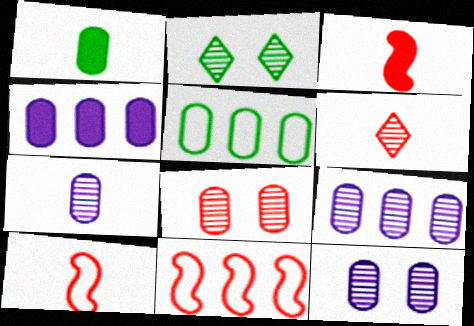[[2, 4, 10], 
[7, 9, 12]]